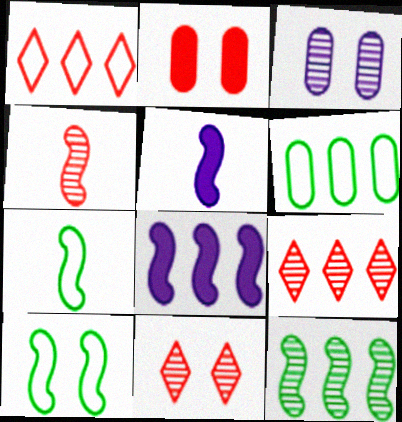[[1, 2, 4], 
[4, 5, 7], 
[4, 8, 10], 
[5, 6, 11], 
[6, 8, 9]]